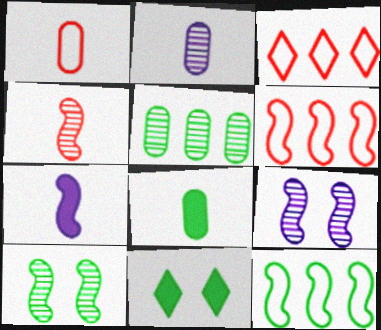[[1, 2, 8], 
[2, 6, 11], 
[3, 8, 9], 
[6, 7, 10]]